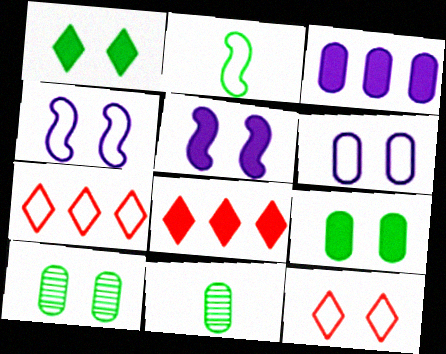[[2, 6, 7], 
[4, 8, 11], 
[5, 7, 11], 
[5, 10, 12]]